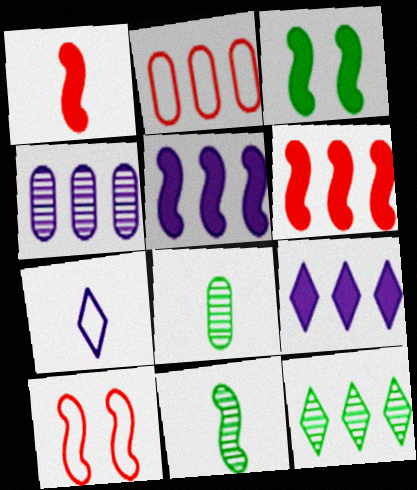[[1, 3, 5], 
[1, 7, 8], 
[2, 5, 12], 
[5, 10, 11], 
[8, 9, 10]]